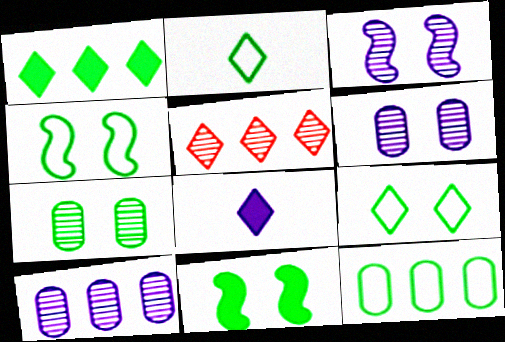[[2, 4, 12], 
[5, 8, 9], 
[7, 9, 11]]